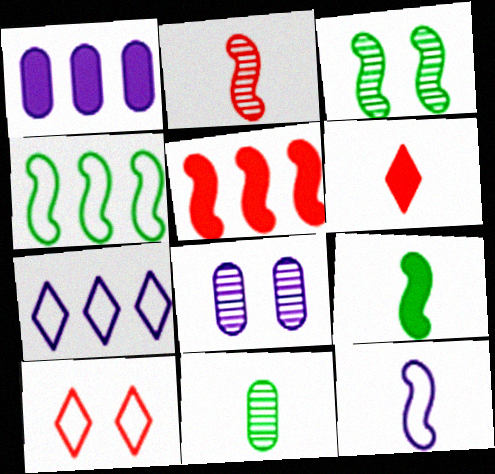[[2, 9, 12], 
[3, 4, 9], 
[3, 5, 12], 
[4, 6, 8], 
[6, 11, 12]]